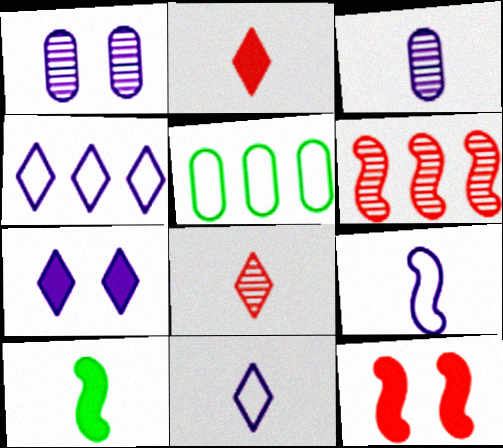[]